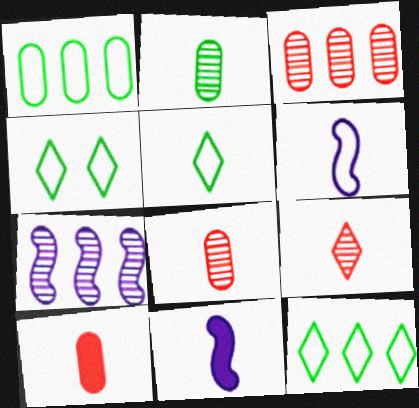[[3, 4, 11], 
[4, 5, 12], 
[4, 7, 10], 
[5, 8, 11]]